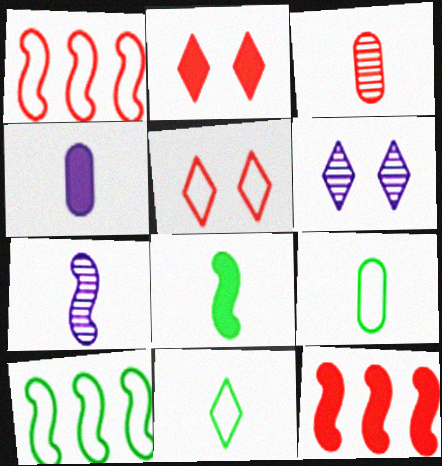[[1, 2, 3], 
[3, 4, 9], 
[3, 5, 12], 
[6, 9, 12]]